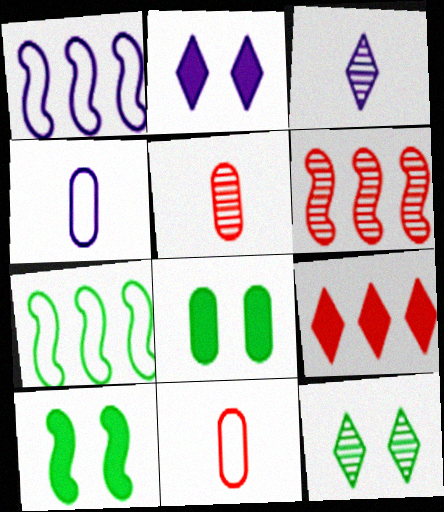[[2, 5, 7]]